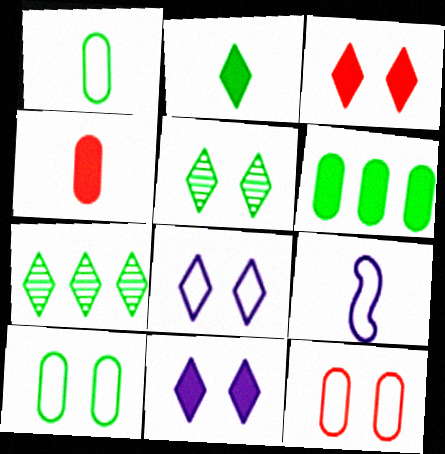[[3, 5, 8]]